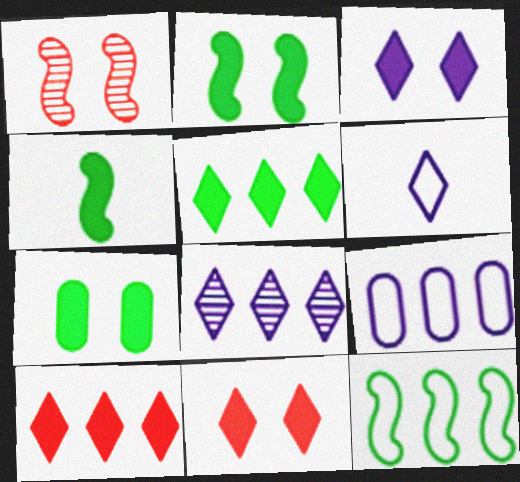[[3, 6, 8], 
[4, 5, 7]]